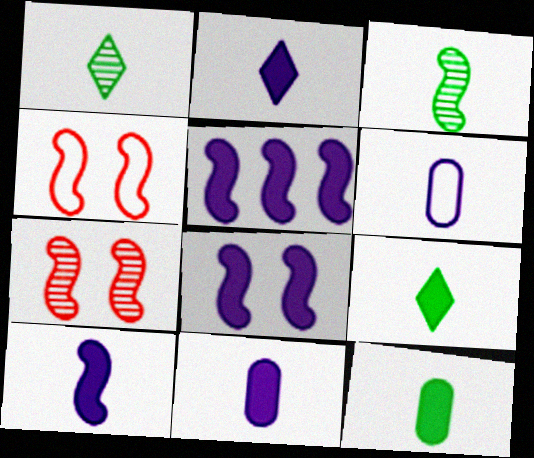[[2, 10, 11], 
[3, 4, 5], 
[5, 8, 10]]